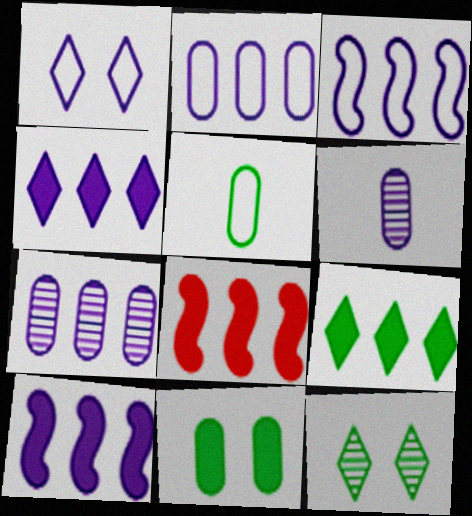[[1, 6, 10], 
[3, 4, 7]]